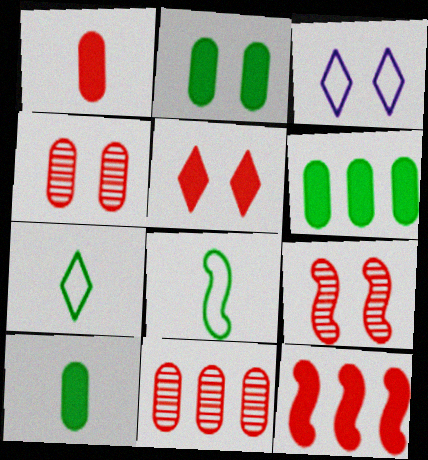[[1, 5, 12], 
[2, 3, 9], 
[2, 6, 10]]